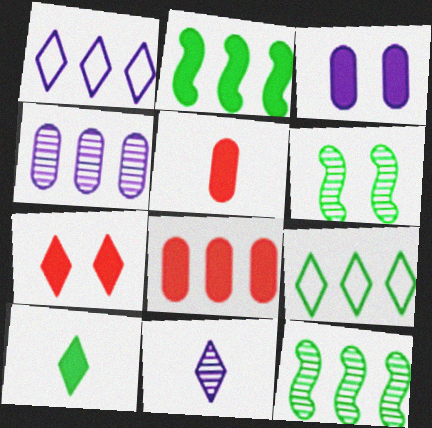[[1, 5, 6], 
[1, 8, 12], 
[7, 9, 11]]